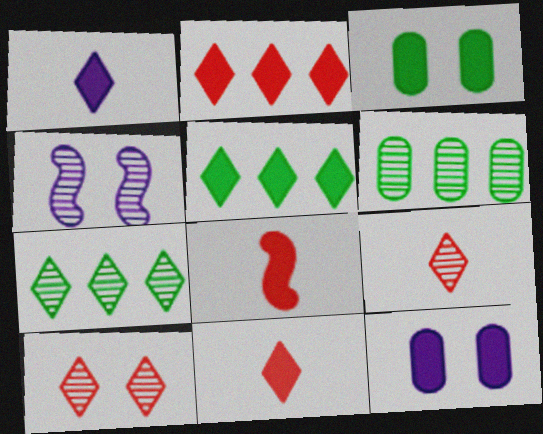[[4, 6, 9], 
[5, 8, 12]]